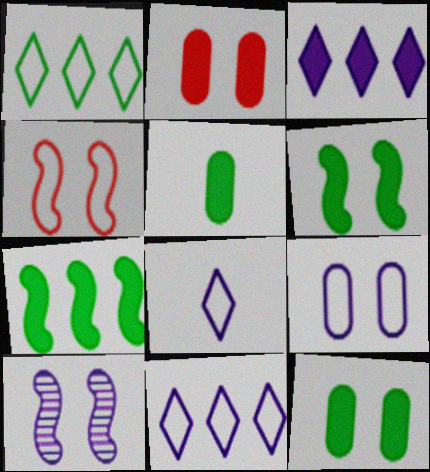[[4, 6, 10]]